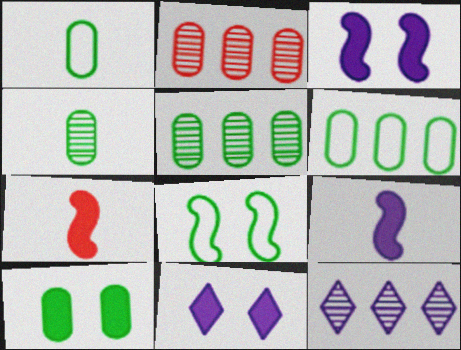[[1, 5, 10], 
[4, 6, 10]]